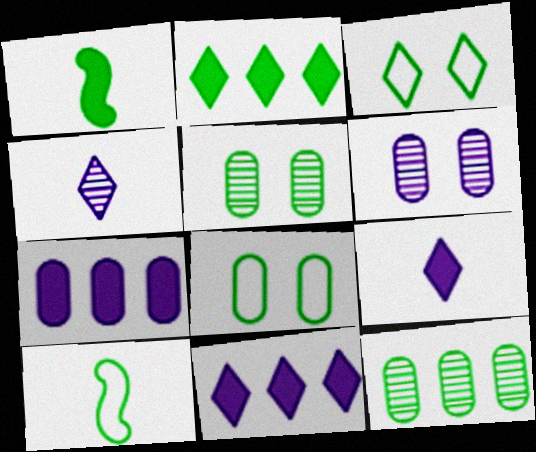[[1, 3, 12], 
[2, 5, 10]]